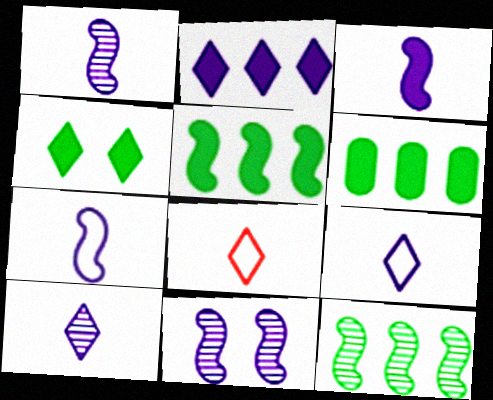[[1, 3, 7], 
[6, 8, 11]]